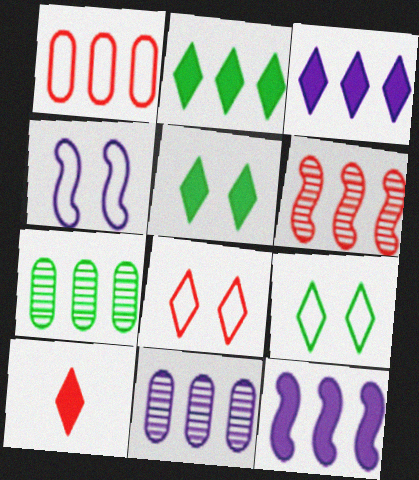[[3, 5, 10], 
[4, 7, 10]]